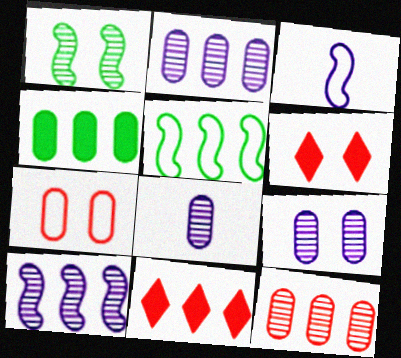[[2, 5, 11], 
[2, 8, 9], 
[4, 7, 8], 
[5, 6, 8]]